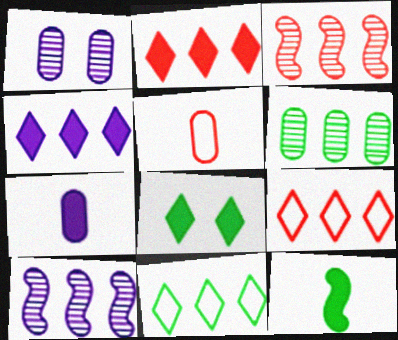[[1, 9, 12], 
[5, 8, 10]]